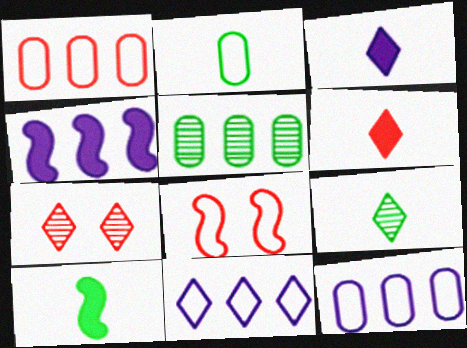[[2, 4, 7], 
[2, 8, 11], 
[2, 9, 10], 
[3, 5, 8], 
[7, 10, 12]]